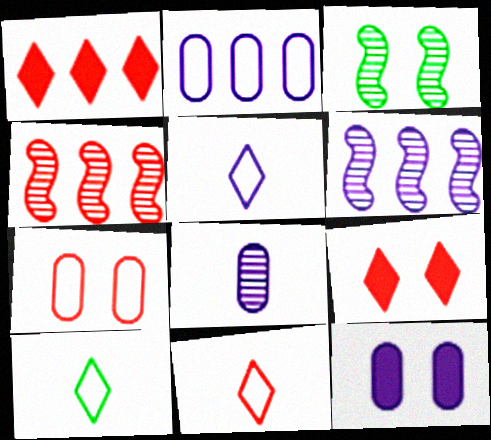[[2, 8, 12], 
[4, 10, 12], 
[5, 6, 12], 
[5, 10, 11]]